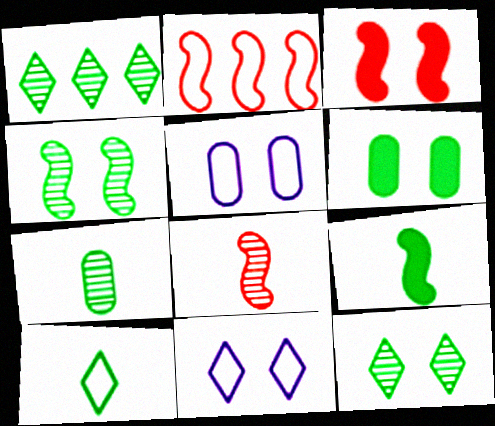[[1, 4, 7], 
[2, 3, 8], 
[2, 5, 10], 
[3, 5, 12], 
[7, 9, 10]]